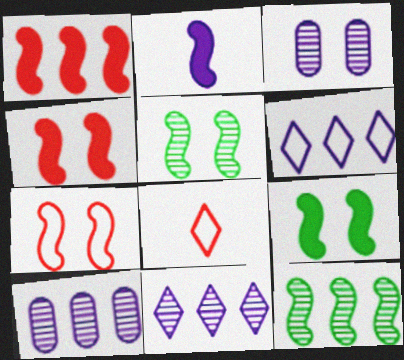[[1, 2, 9], 
[2, 3, 6], 
[2, 7, 12], 
[8, 9, 10]]